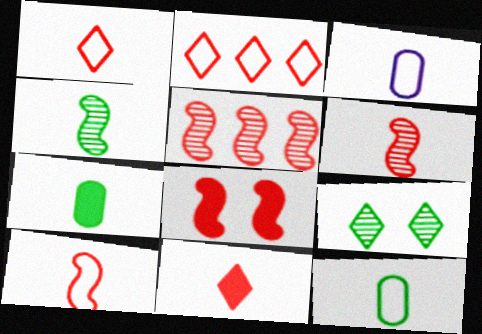[[3, 4, 11], 
[5, 8, 10]]